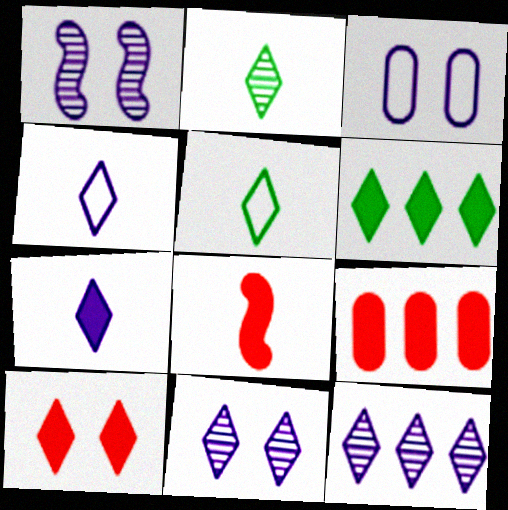[[1, 5, 9], 
[5, 10, 12], 
[6, 7, 10], 
[8, 9, 10]]